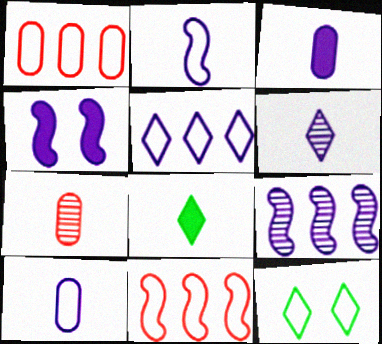[[1, 2, 12], 
[2, 3, 6], 
[2, 4, 9], 
[2, 7, 8], 
[10, 11, 12]]